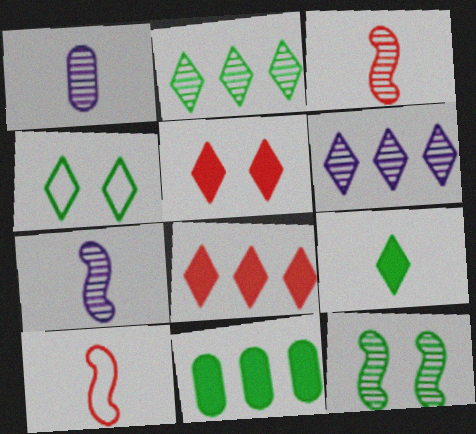[[1, 9, 10], 
[2, 4, 9]]